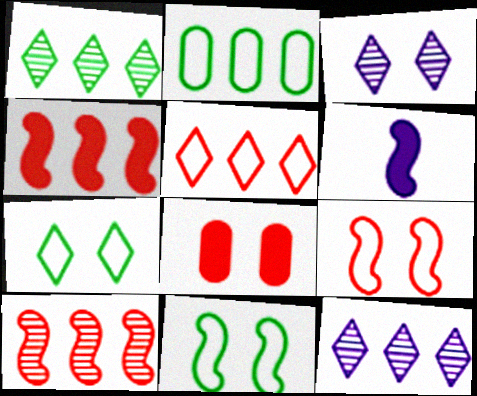[[2, 4, 12], 
[3, 8, 11], 
[6, 10, 11]]